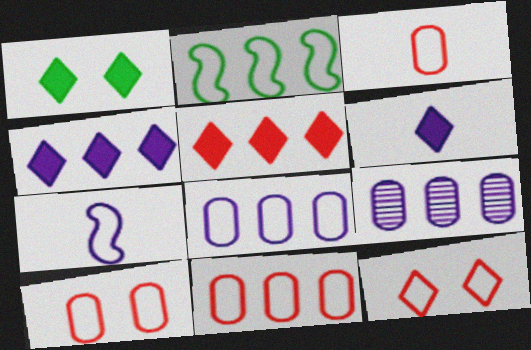[[1, 5, 6], 
[2, 5, 9], 
[3, 10, 11]]